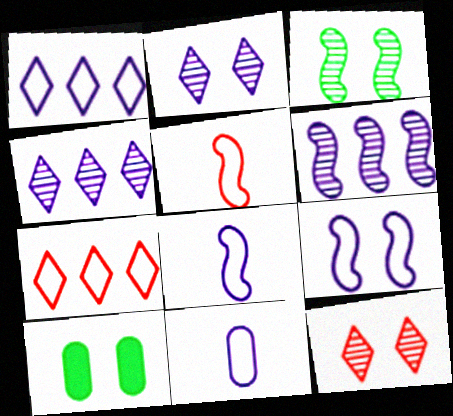[[1, 9, 11], 
[4, 5, 10], 
[9, 10, 12]]